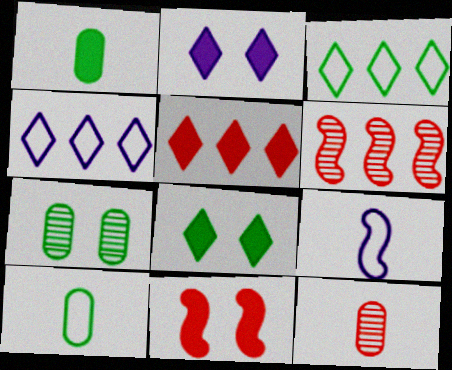[[2, 6, 10], 
[5, 7, 9]]